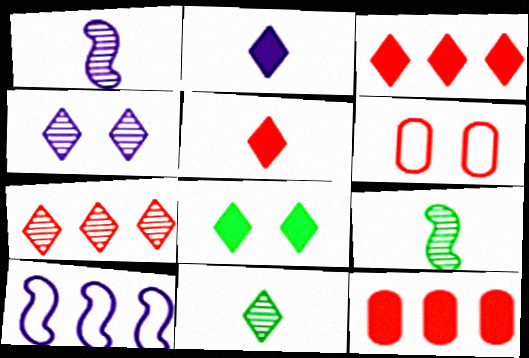[[2, 3, 8], 
[4, 7, 11]]